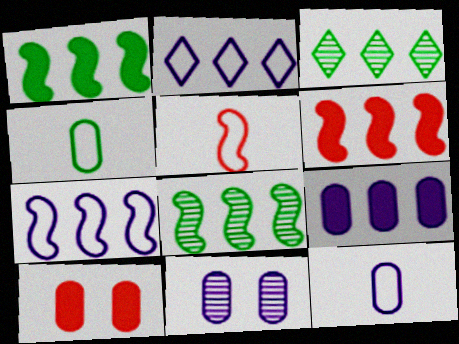[[6, 7, 8], 
[9, 11, 12]]